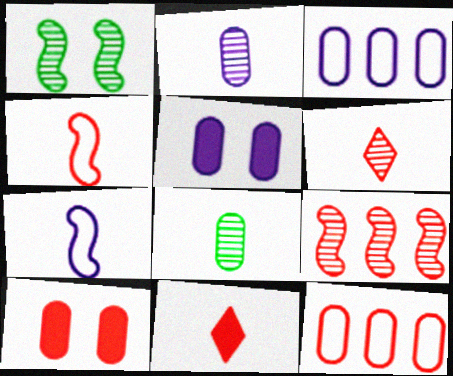[[1, 3, 11], 
[2, 3, 5], 
[3, 8, 10], 
[5, 8, 12], 
[7, 8, 11]]